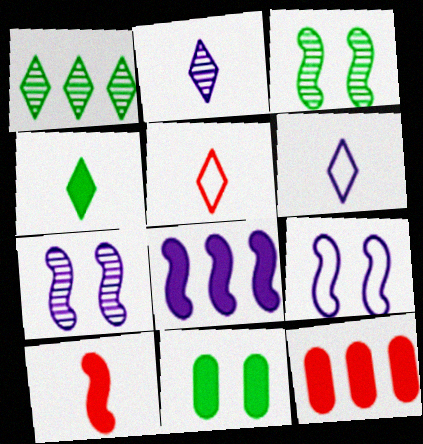[[2, 4, 5], 
[3, 6, 12]]